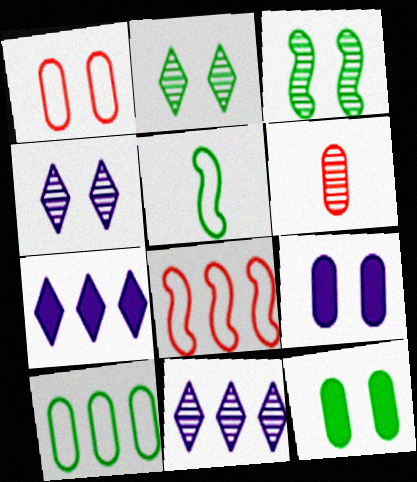[[3, 6, 11], 
[6, 9, 10]]